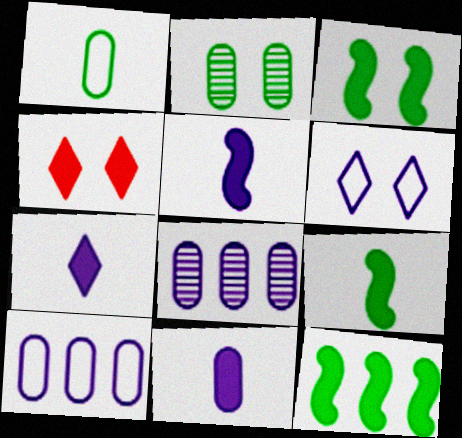[[3, 9, 12], 
[4, 11, 12], 
[5, 6, 8], 
[5, 7, 11]]